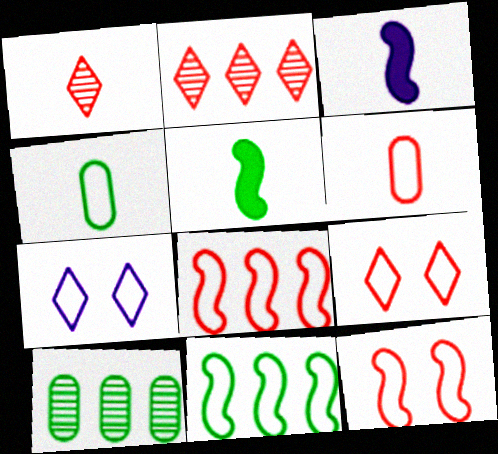[[1, 3, 4], 
[3, 9, 10], 
[4, 7, 8], 
[6, 7, 11], 
[6, 8, 9]]